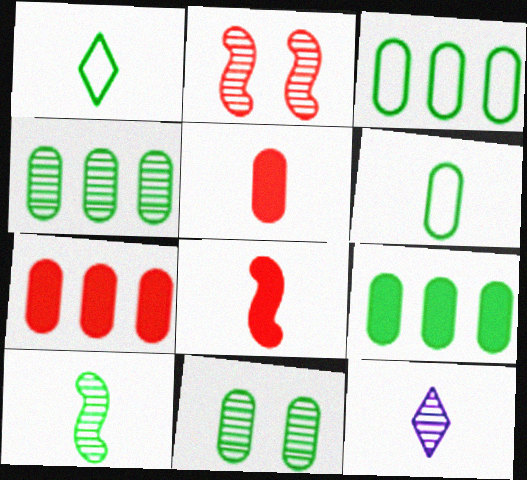[[2, 4, 12], 
[3, 4, 9], 
[6, 8, 12], 
[6, 9, 11]]